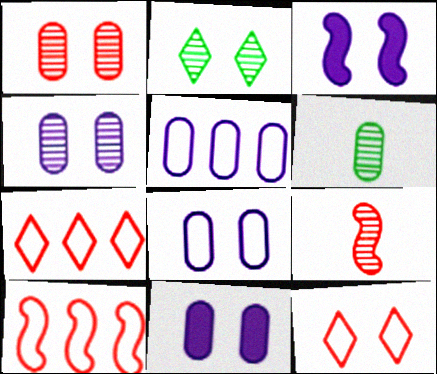[[3, 6, 7], 
[4, 8, 11]]